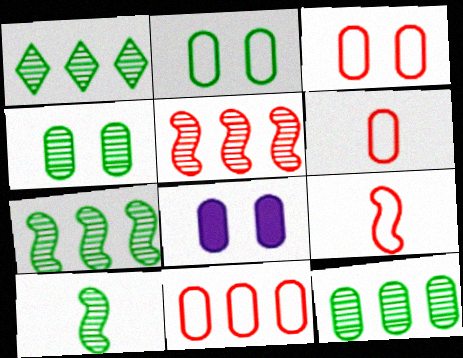[[1, 4, 10], 
[1, 7, 12], 
[1, 8, 9], 
[3, 4, 8], 
[3, 6, 11], 
[6, 8, 12]]